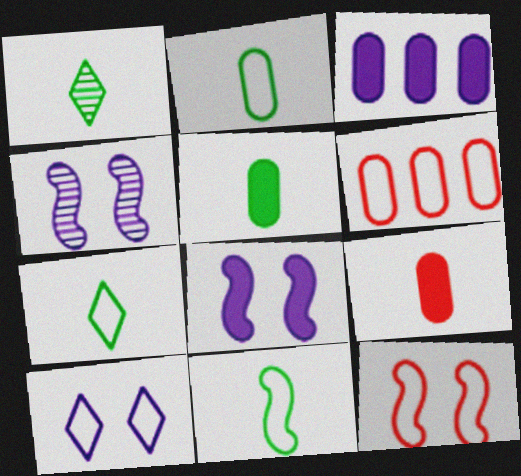[[1, 3, 12], 
[1, 5, 11], 
[1, 6, 8], 
[2, 7, 11], 
[6, 10, 11]]